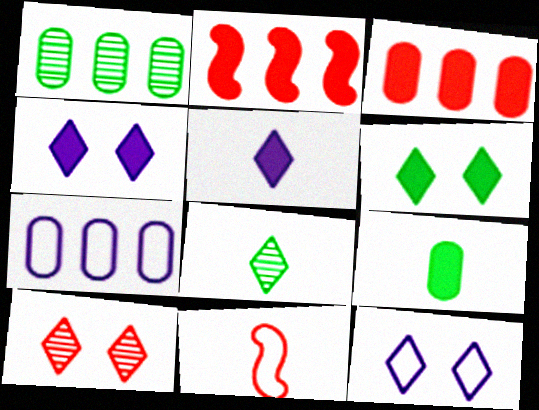[[1, 3, 7], 
[1, 4, 11], 
[2, 4, 9], 
[3, 10, 11], 
[6, 10, 12]]